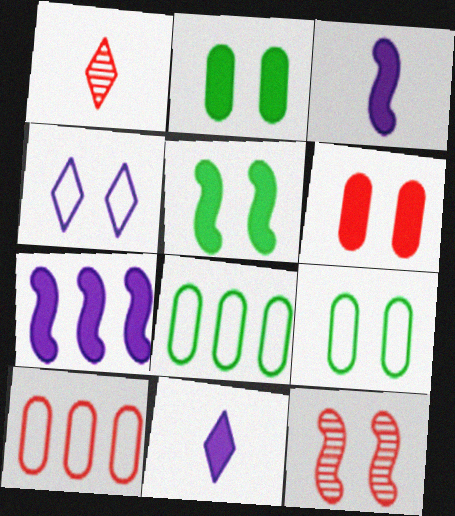[[1, 7, 9], 
[2, 4, 12], 
[8, 11, 12]]